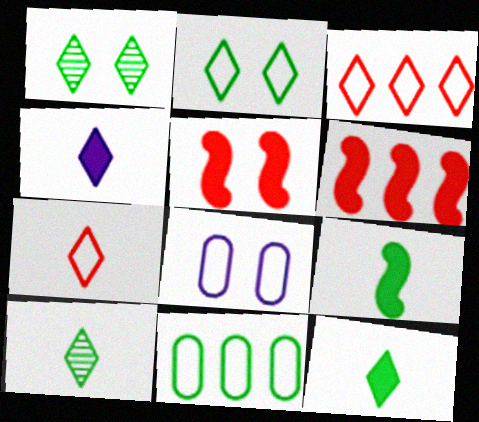[[1, 3, 4], 
[1, 5, 8], 
[1, 9, 11], 
[4, 7, 10], 
[6, 8, 10]]